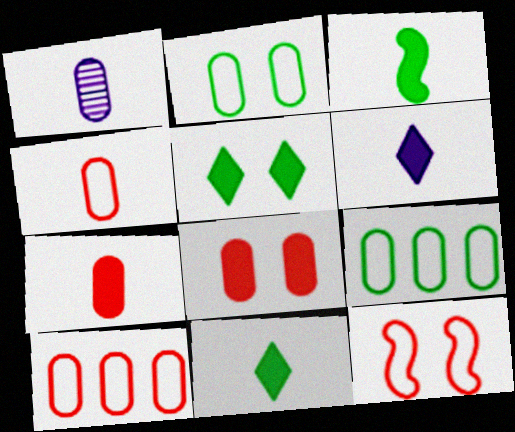[[1, 8, 9], 
[3, 6, 7]]